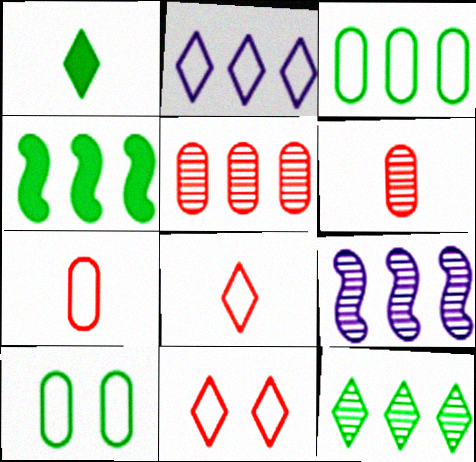[[2, 4, 5], 
[3, 4, 12], 
[5, 9, 12]]